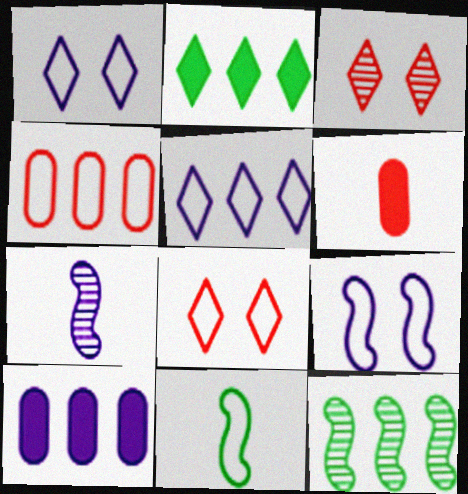[[1, 4, 11], 
[1, 6, 12], 
[1, 7, 10], 
[3, 10, 11]]